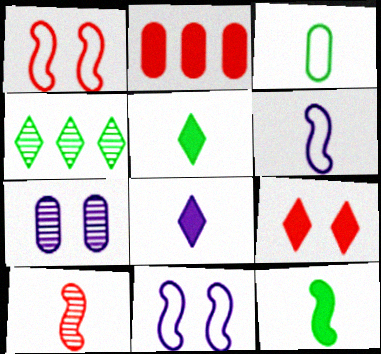[[2, 3, 7], 
[3, 8, 10], 
[4, 7, 10], 
[6, 10, 12]]